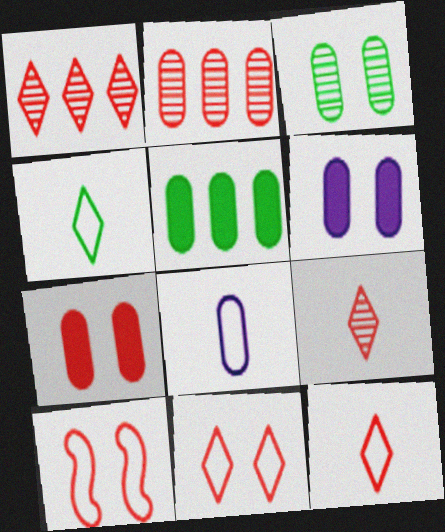[]